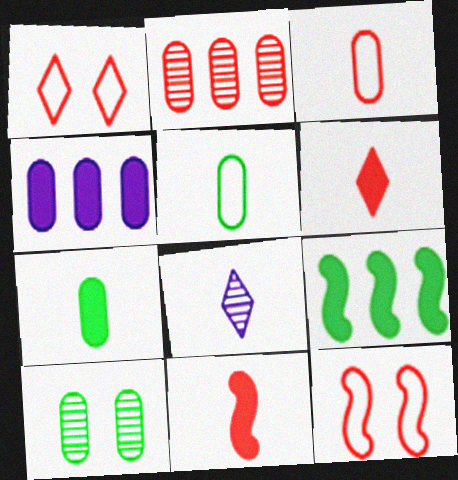[[1, 2, 11], 
[2, 6, 12], 
[3, 4, 10], 
[5, 8, 11]]